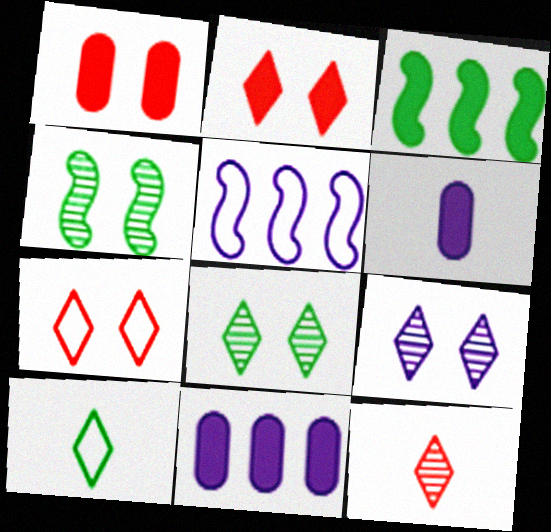[[2, 3, 6], 
[5, 6, 9]]